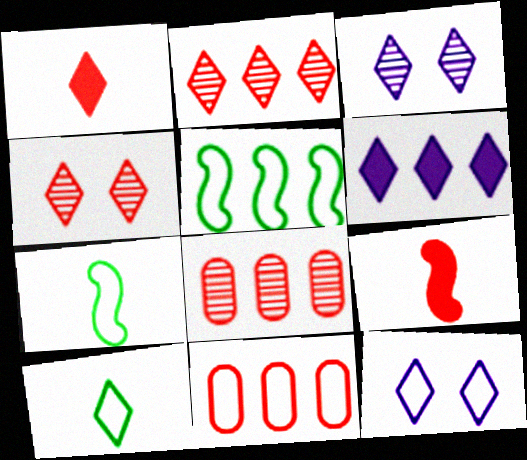[[4, 6, 10], 
[4, 9, 11], 
[5, 6, 8], 
[7, 11, 12]]